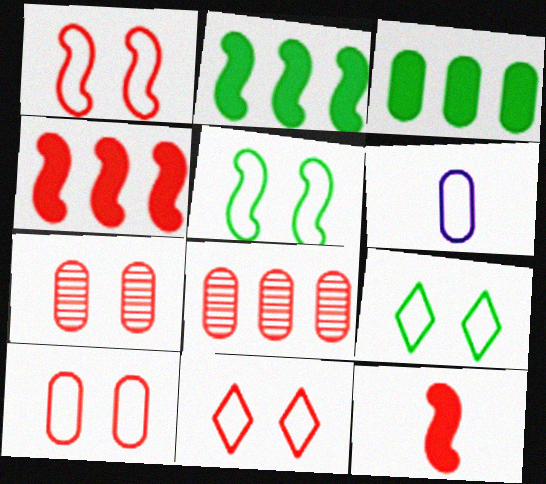[[1, 10, 11], 
[3, 6, 7], 
[8, 11, 12]]